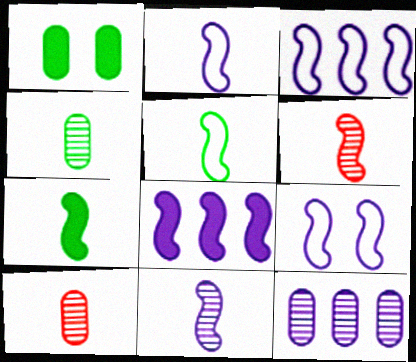[[2, 3, 9], 
[2, 6, 7], 
[8, 9, 11]]